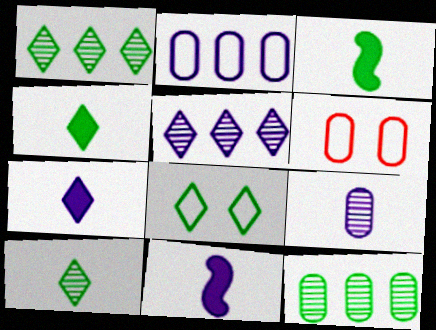[[1, 4, 8], 
[1, 6, 11], 
[3, 5, 6], 
[3, 8, 12]]